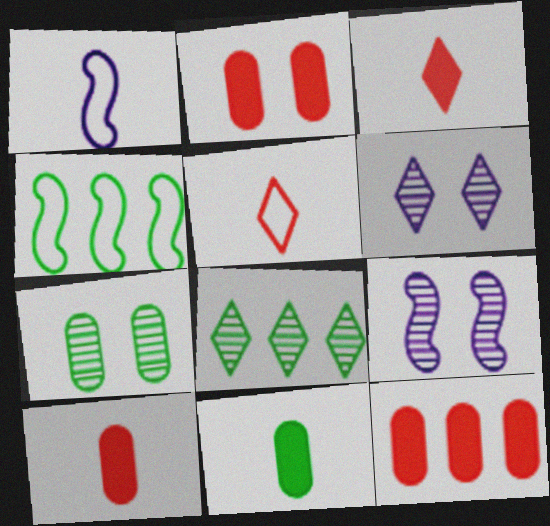[[1, 2, 8], 
[2, 10, 12], 
[4, 6, 10]]